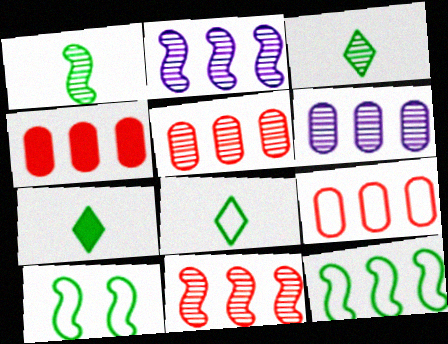[[3, 7, 8], 
[4, 5, 9]]